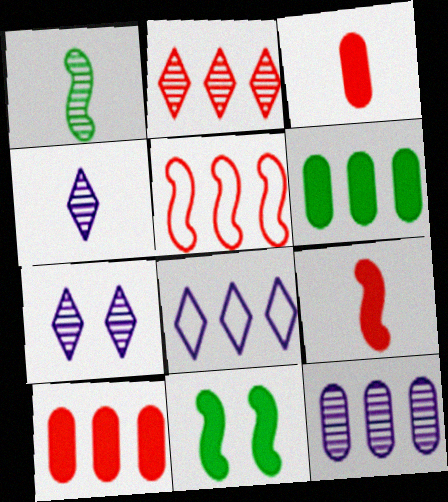[[2, 5, 10]]